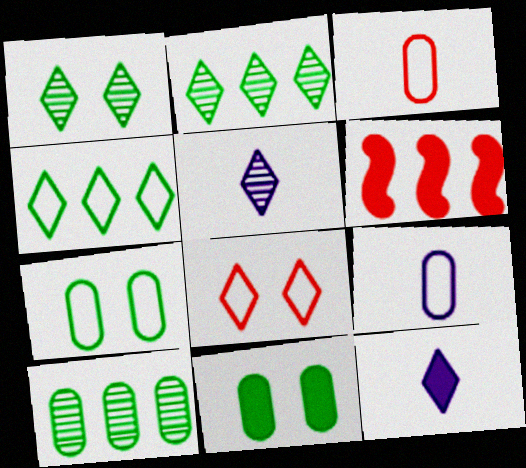[[1, 6, 9], 
[2, 8, 12], 
[5, 6, 7], 
[6, 11, 12]]